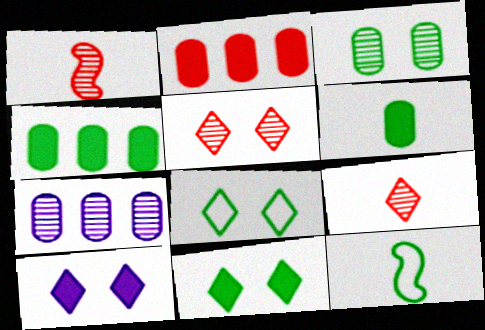[[5, 8, 10]]